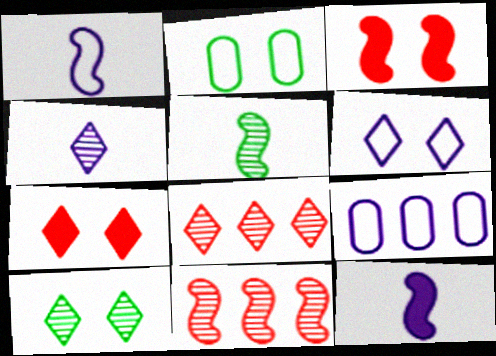[[1, 6, 9], 
[2, 8, 12], 
[4, 8, 10], 
[5, 7, 9], 
[6, 7, 10]]